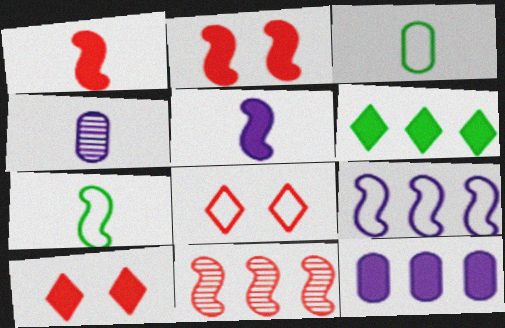[[3, 8, 9]]